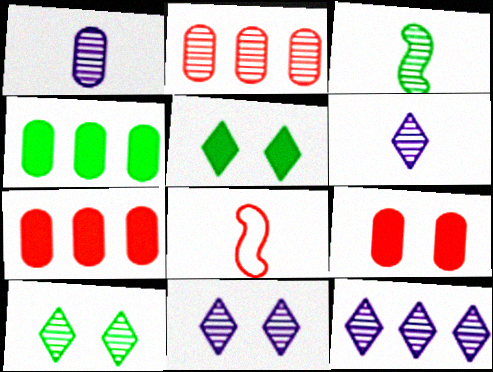[[2, 3, 11], 
[4, 8, 11], 
[6, 11, 12]]